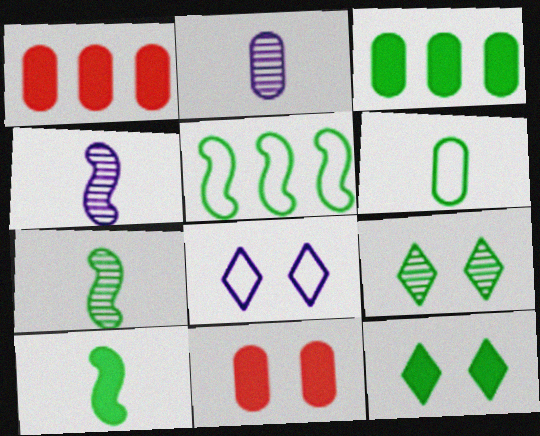[[1, 7, 8], 
[3, 10, 12]]